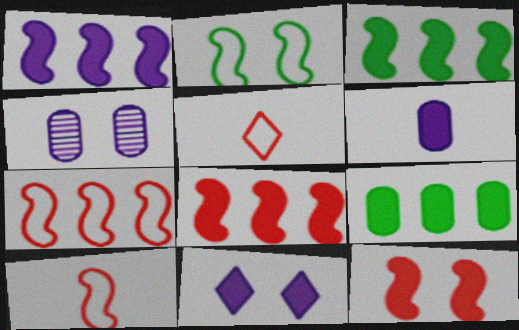[[1, 3, 8], 
[1, 6, 11], 
[3, 4, 5]]